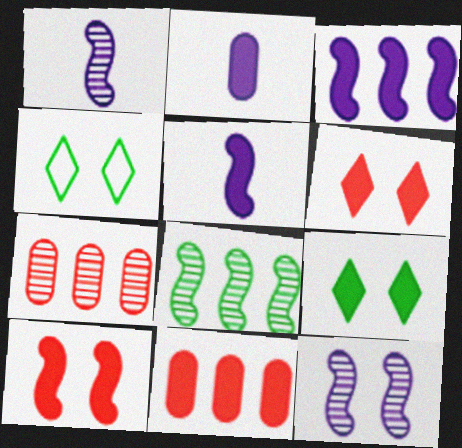[[1, 4, 11], 
[4, 5, 7], 
[5, 9, 11]]